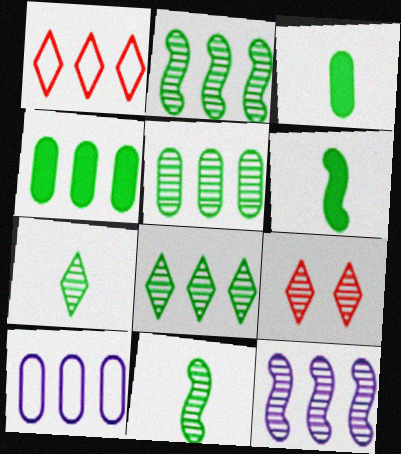[[1, 4, 12], 
[2, 5, 8], 
[6, 9, 10]]